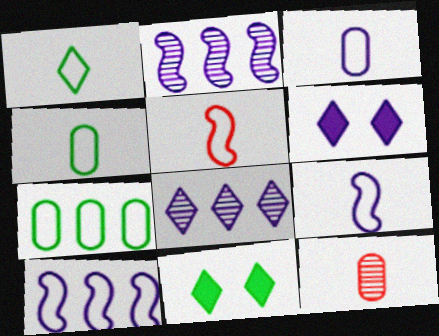[[1, 3, 5], 
[2, 3, 6], 
[10, 11, 12]]